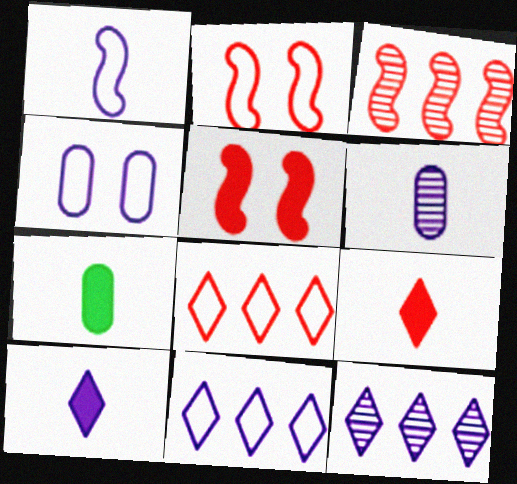[[1, 4, 11], 
[1, 6, 10], 
[2, 7, 12]]